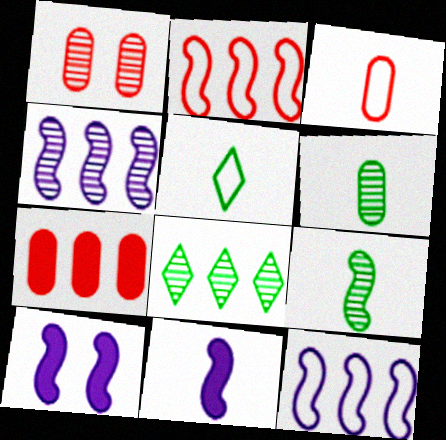[[1, 3, 7], 
[2, 9, 10], 
[3, 8, 10], 
[7, 8, 12]]